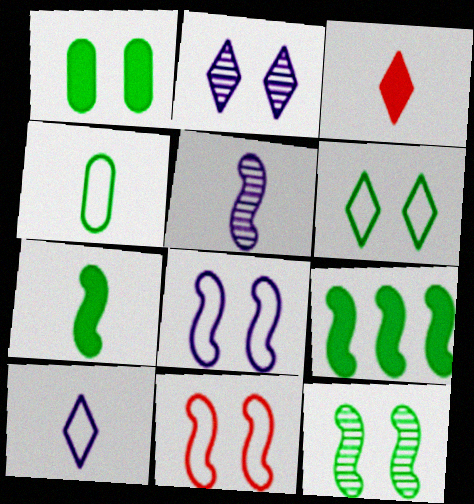[[1, 2, 11], 
[1, 6, 12], 
[3, 4, 5], 
[5, 9, 11]]